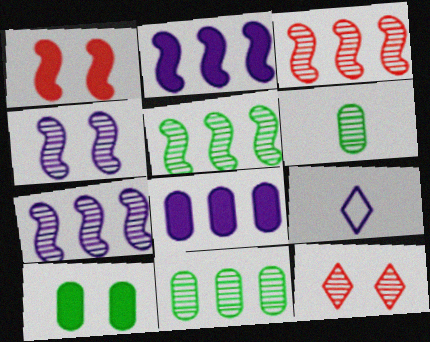[[1, 9, 11], 
[3, 5, 7], 
[3, 9, 10], 
[4, 8, 9], 
[6, 7, 12]]